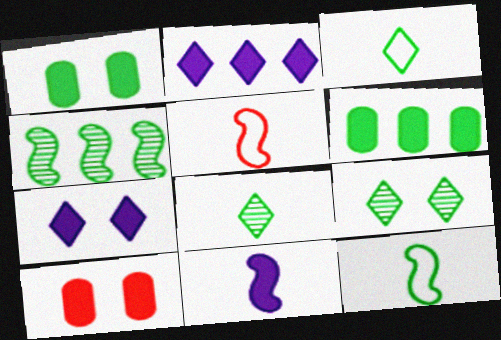[[1, 3, 4], 
[6, 9, 12]]